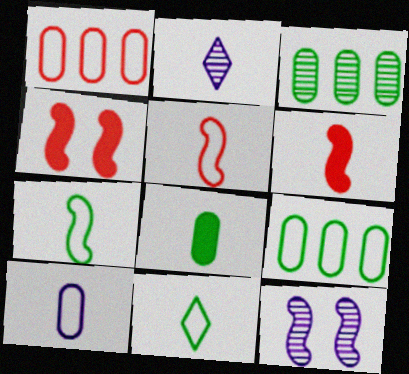[[2, 4, 9], 
[2, 5, 8], 
[5, 10, 11]]